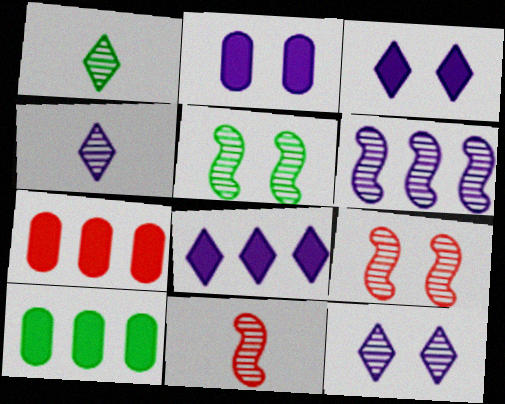[[5, 6, 11]]